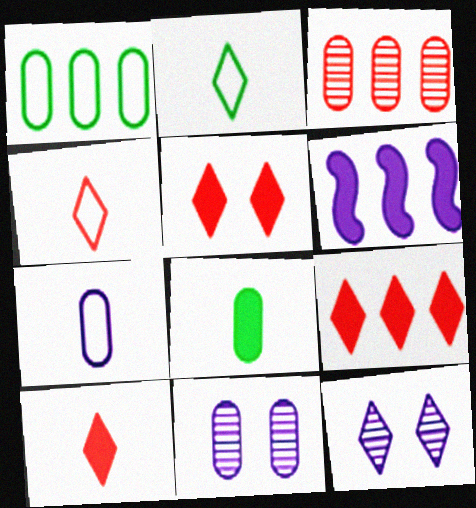[[2, 9, 12], 
[5, 6, 8], 
[5, 9, 10], 
[6, 7, 12]]